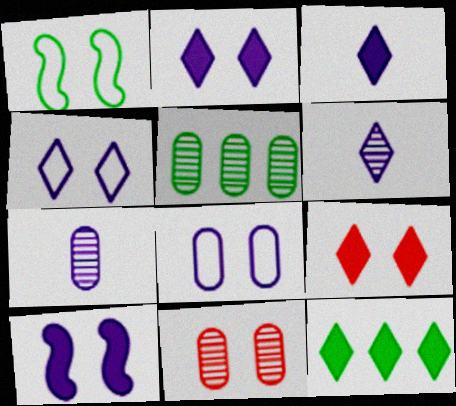[[1, 2, 11], 
[3, 9, 12], 
[5, 7, 11]]